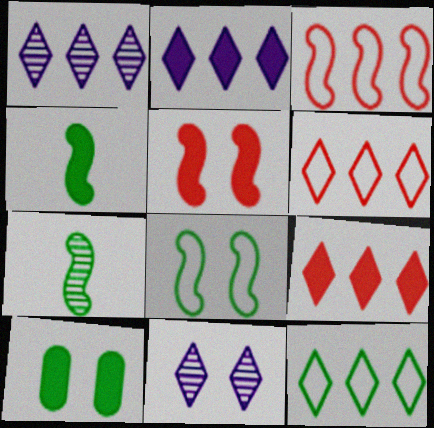[[1, 9, 12], 
[7, 10, 12]]